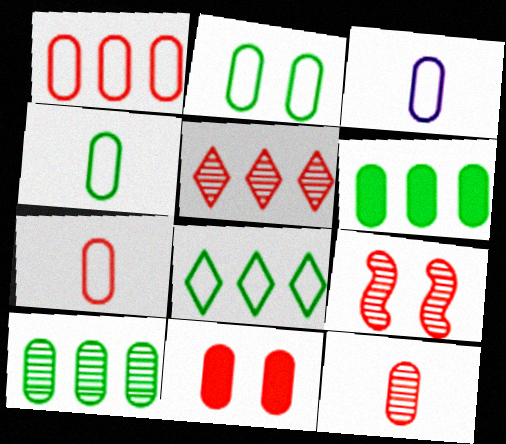[[1, 2, 3], 
[1, 11, 12], 
[3, 4, 7], 
[3, 10, 11], 
[5, 9, 12]]